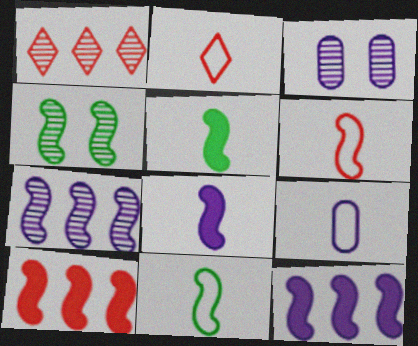[[2, 9, 11], 
[4, 6, 12]]